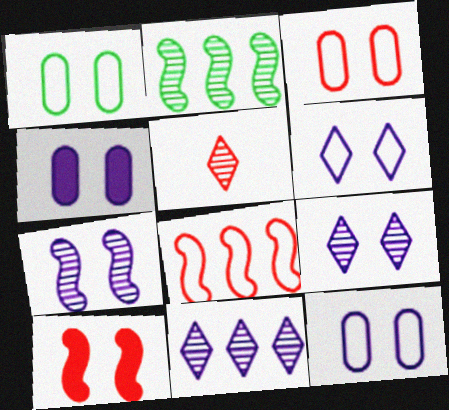[[1, 3, 12], 
[1, 9, 10], 
[4, 6, 7]]